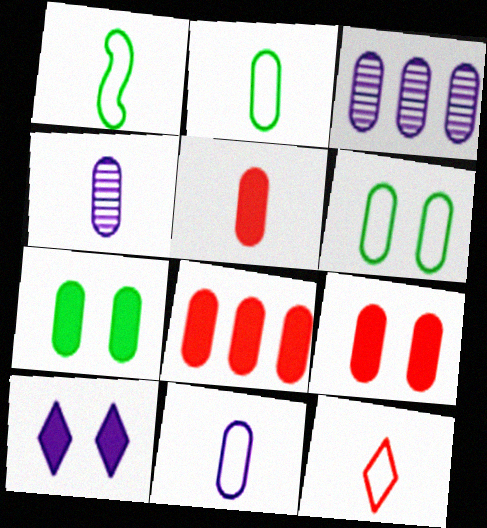[[1, 11, 12], 
[2, 3, 9], 
[2, 4, 5], 
[3, 5, 6], 
[4, 6, 8], 
[5, 8, 9]]